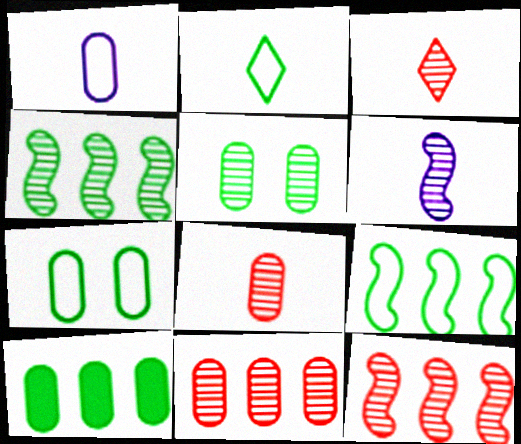[[2, 7, 9]]